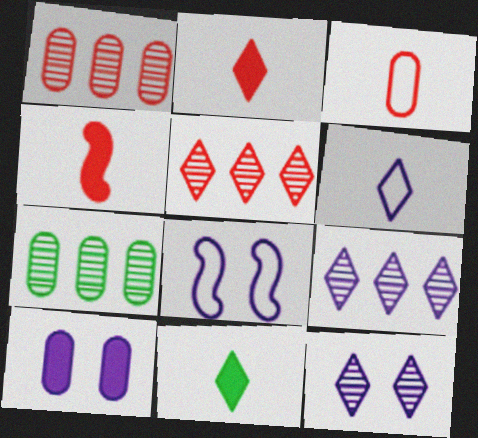[[1, 8, 11], 
[2, 7, 8], 
[3, 7, 10], 
[8, 10, 12]]